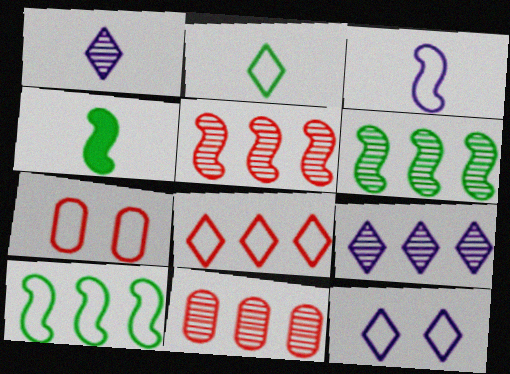[[2, 8, 12], 
[4, 7, 9], 
[4, 11, 12], 
[6, 9, 11]]